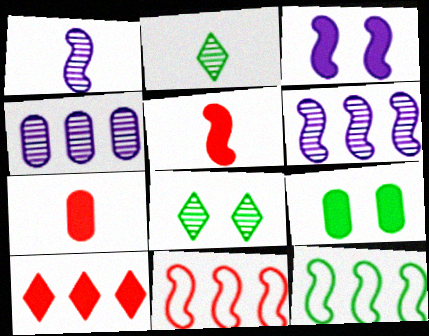[[2, 9, 12], 
[4, 10, 12]]